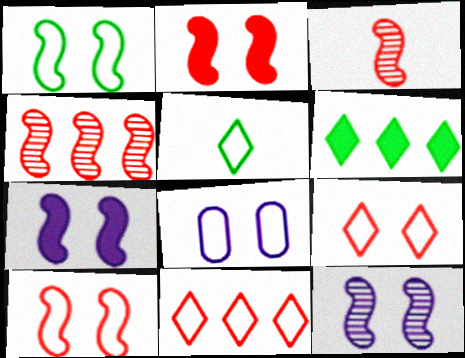[[1, 2, 12], 
[1, 8, 9], 
[3, 6, 8]]